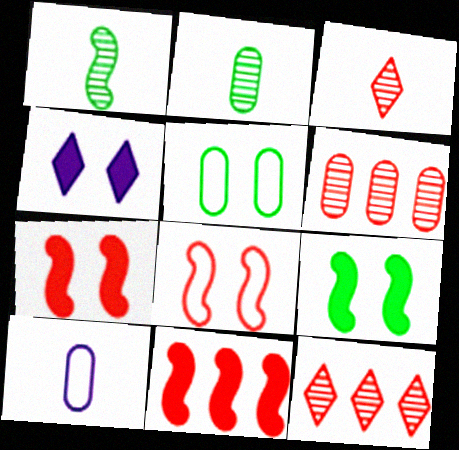[[9, 10, 12]]